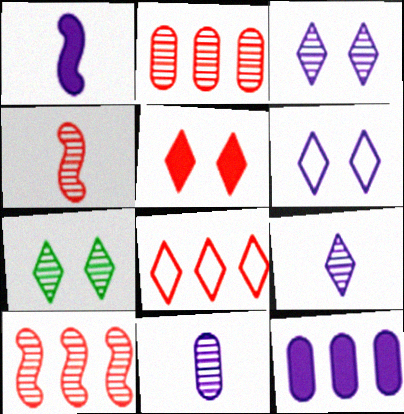[[5, 6, 7], 
[7, 10, 11]]